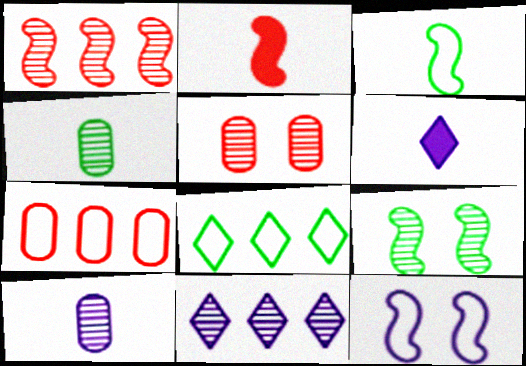[[6, 7, 9]]